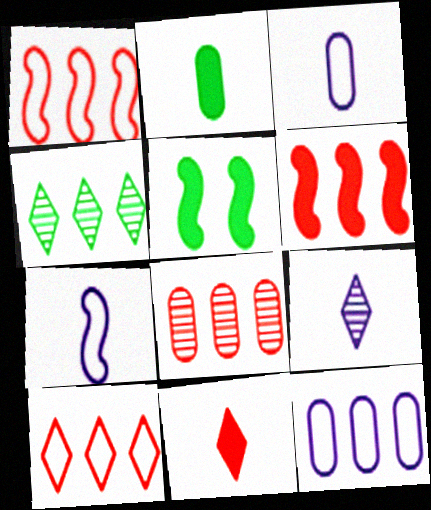[[4, 6, 12], 
[6, 8, 10]]